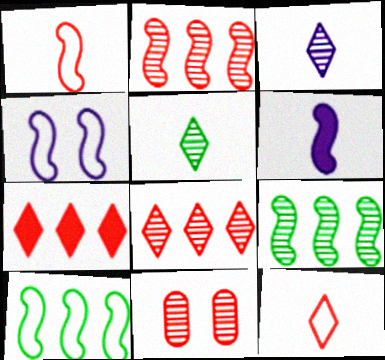[[1, 4, 10], 
[1, 7, 11], 
[3, 9, 11]]